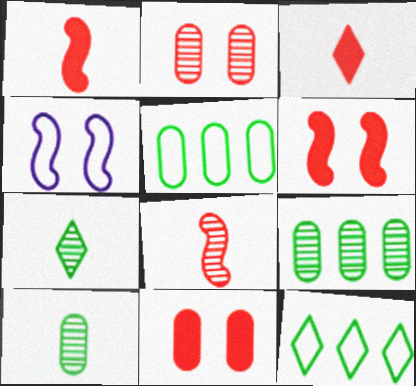[[3, 4, 9]]